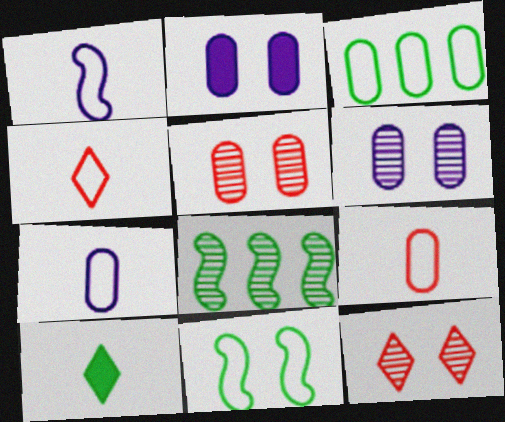[[2, 4, 8], 
[2, 11, 12]]